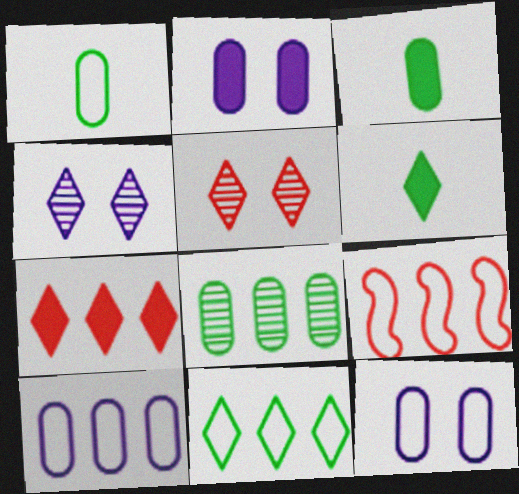[[3, 4, 9], 
[9, 10, 11]]